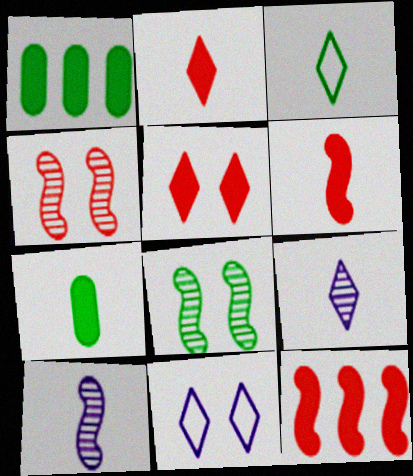[[1, 3, 8], 
[2, 3, 9]]